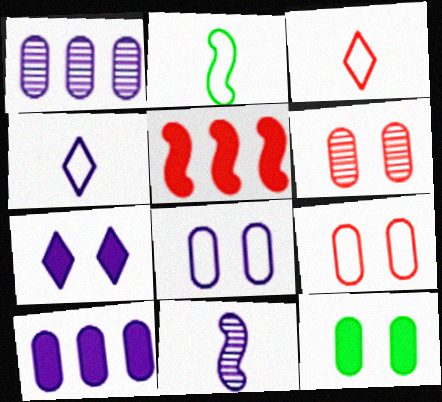[[3, 5, 6], 
[6, 8, 12]]